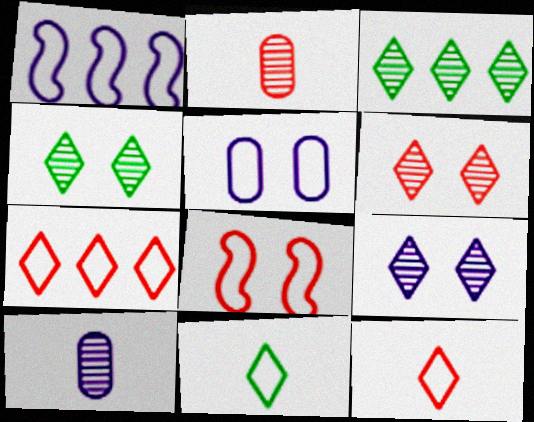[[4, 6, 9]]